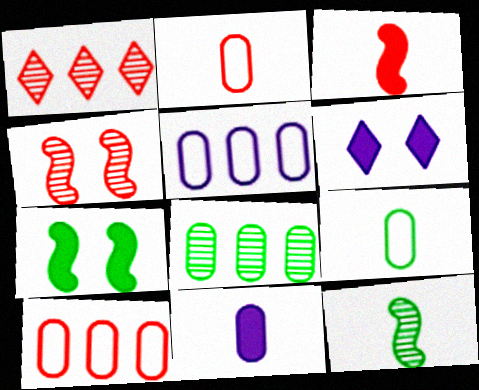[[6, 10, 12]]